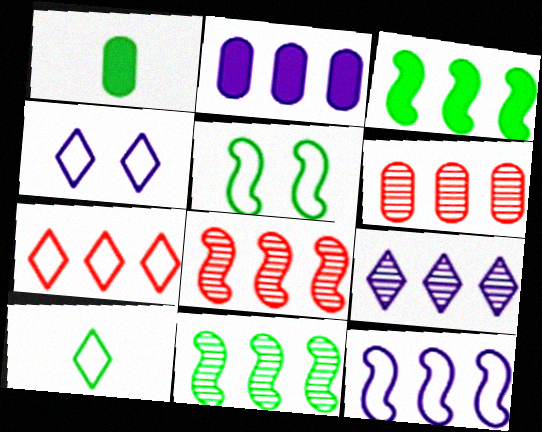[[1, 4, 8], 
[2, 7, 11], 
[2, 9, 12], 
[3, 8, 12], 
[4, 7, 10], 
[6, 9, 11]]